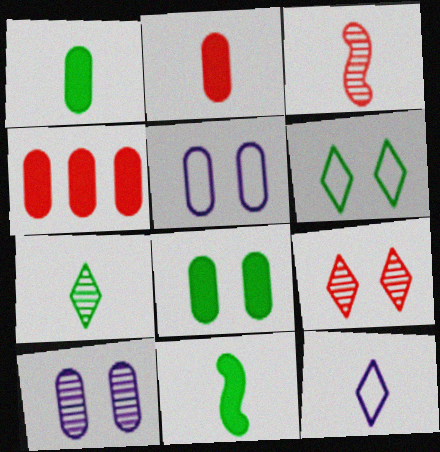[[1, 3, 12]]